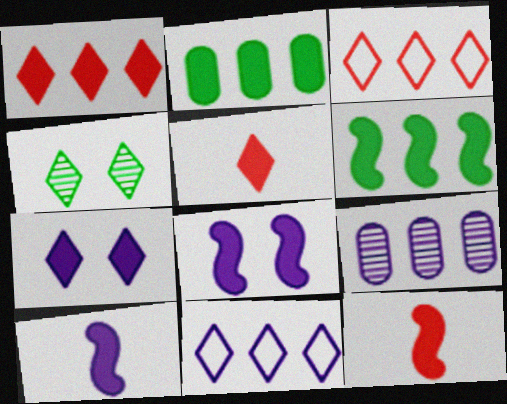[[2, 5, 8], 
[2, 7, 12], 
[3, 6, 9], 
[4, 5, 11], 
[6, 8, 12]]